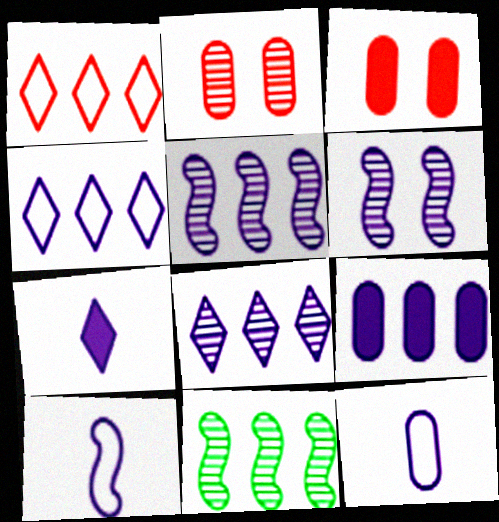[[1, 9, 11], 
[4, 5, 9]]